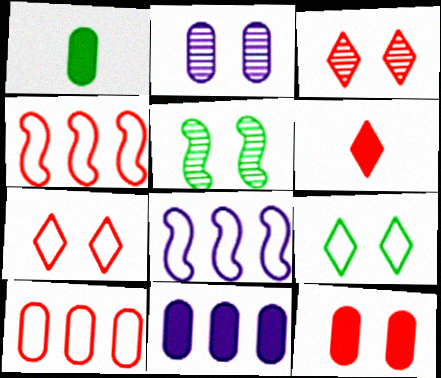[[1, 2, 10], 
[1, 3, 8], 
[1, 11, 12], 
[2, 3, 5]]